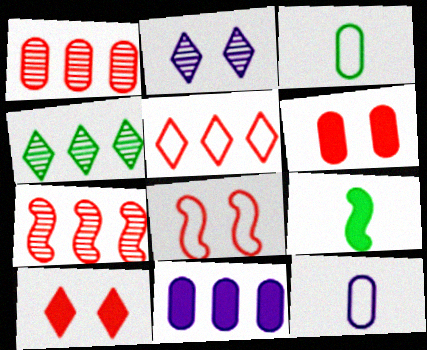[[9, 10, 11]]